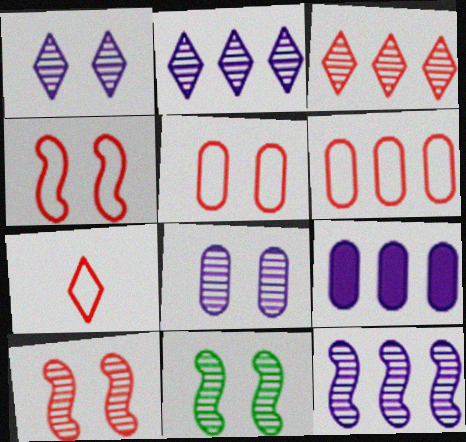[[4, 6, 7], 
[7, 9, 11]]